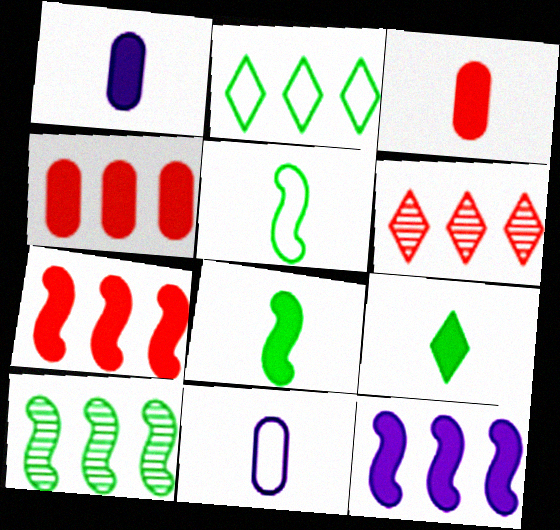[]